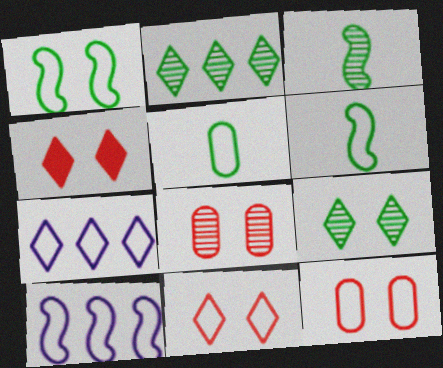[[5, 10, 11], 
[6, 7, 12]]